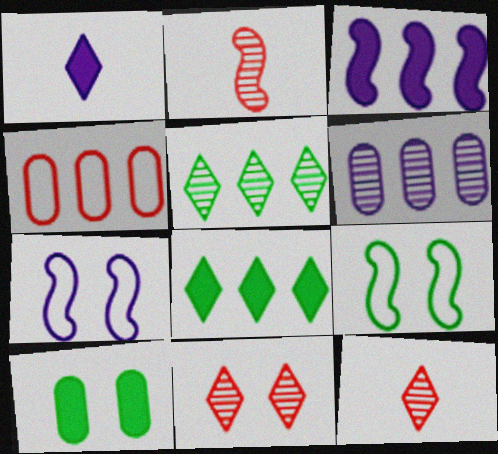[[1, 6, 7], 
[2, 3, 9], 
[3, 4, 5], 
[7, 10, 11]]